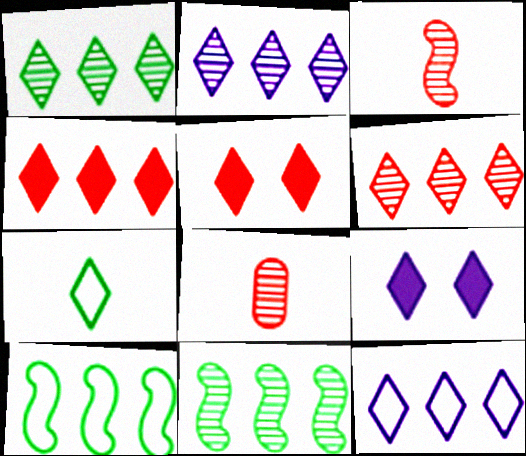[[1, 2, 6], 
[1, 4, 12], 
[2, 5, 7], 
[6, 7, 9], 
[8, 9, 10]]